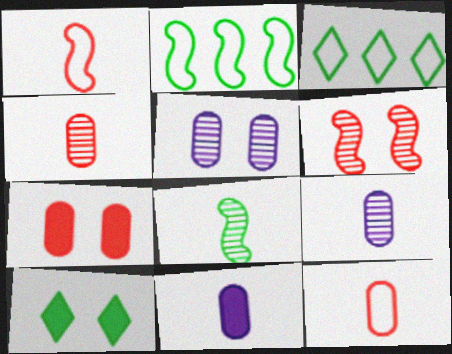[[3, 6, 11]]